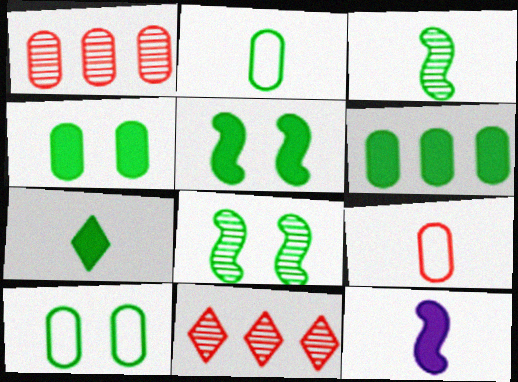[[2, 3, 7], 
[5, 6, 7], 
[10, 11, 12]]